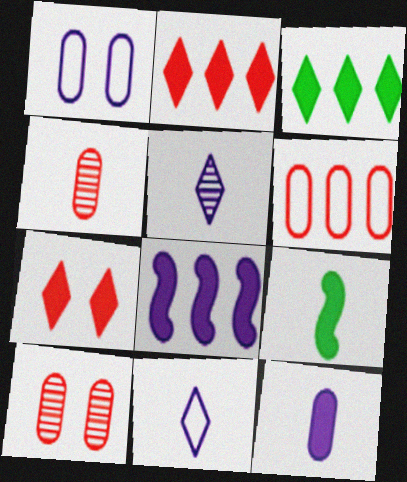[[1, 5, 8], 
[4, 9, 11]]